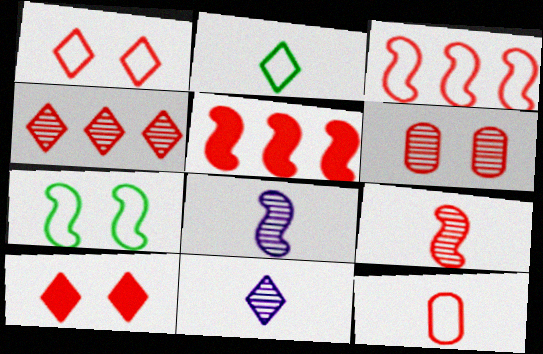[[1, 3, 12], 
[4, 6, 9], 
[5, 7, 8]]